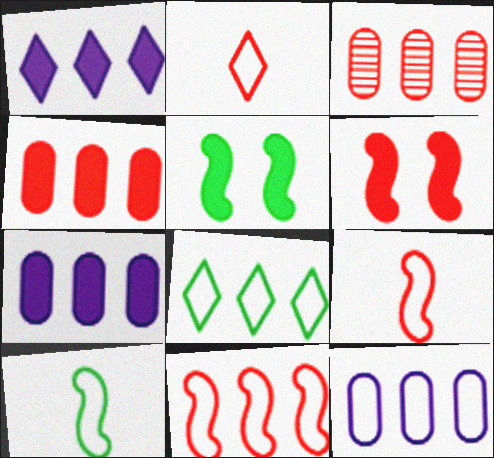[[2, 3, 6], 
[8, 11, 12]]